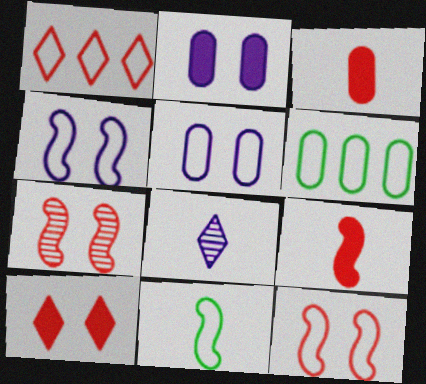[[1, 3, 7], 
[1, 5, 11], 
[3, 8, 11]]